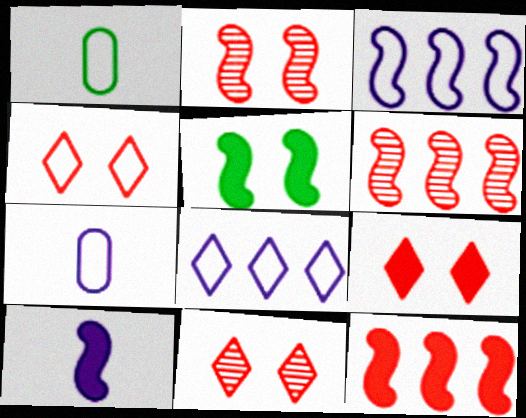[[1, 3, 4], 
[4, 9, 11], 
[5, 10, 12]]